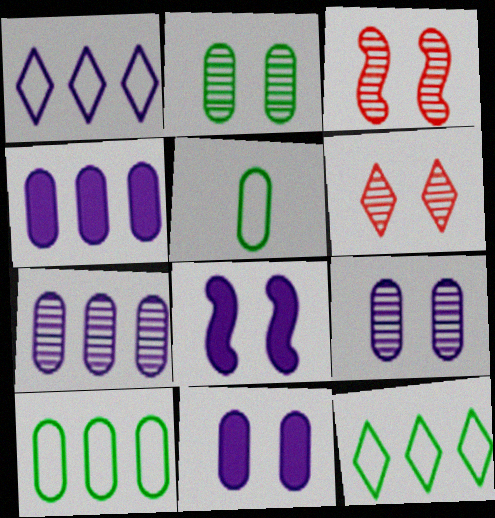[]